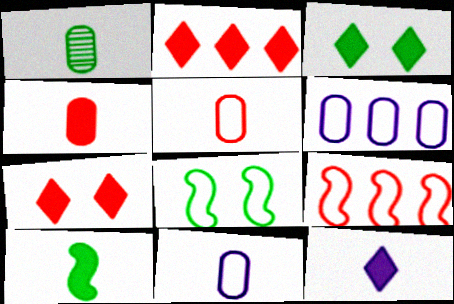[[1, 4, 11], 
[2, 3, 12], 
[4, 10, 12]]